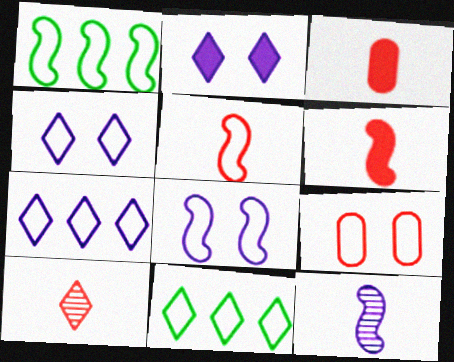[[1, 5, 8], 
[2, 10, 11], 
[3, 5, 10]]